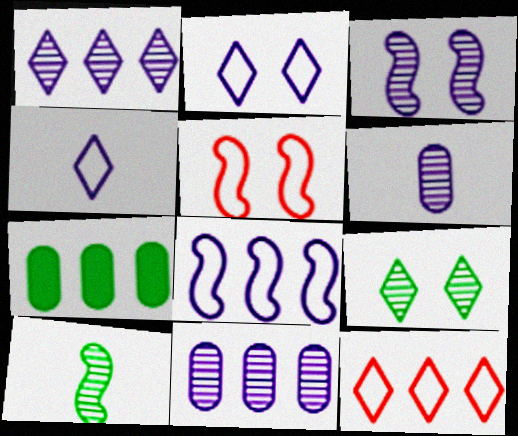[[1, 3, 6]]